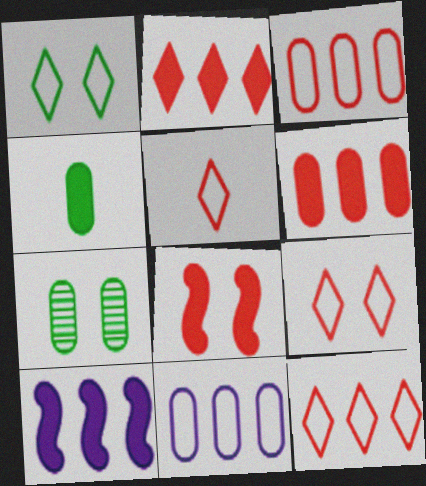[[5, 7, 10], 
[5, 9, 12]]